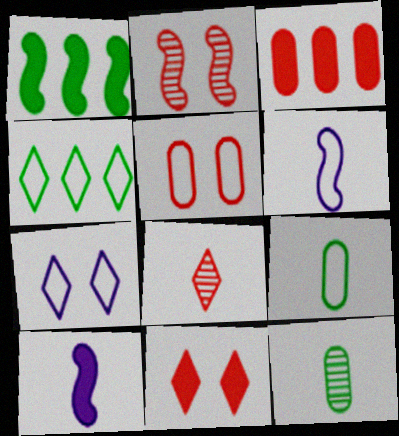[[1, 2, 6], 
[2, 5, 11], 
[4, 5, 6], 
[8, 9, 10]]